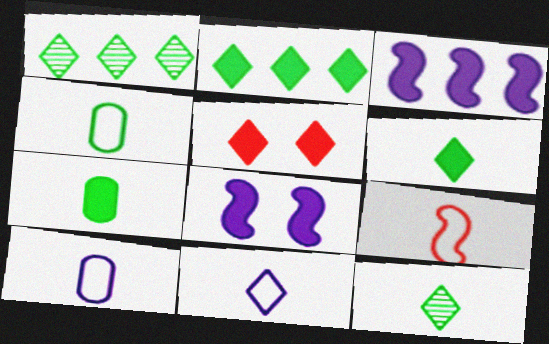[[1, 5, 11], 
[3, 5, 7], 
[4, 9, 11]]